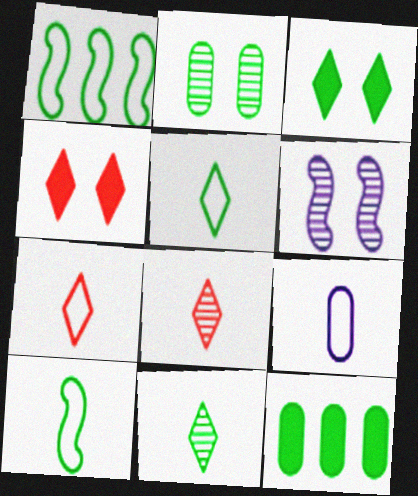[[6, 7, 12], 
[7, 9, 10]]